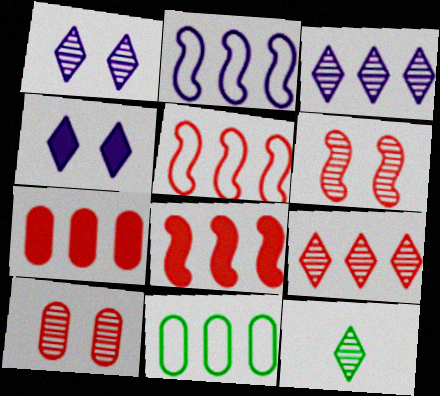[[1, 9, 12], 
[3, 8, 11], 
[5, 7, 9]]